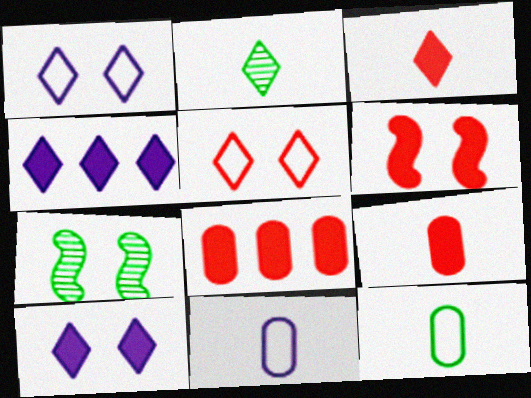[[2, 4, 5], 
[3, 6, 8]]